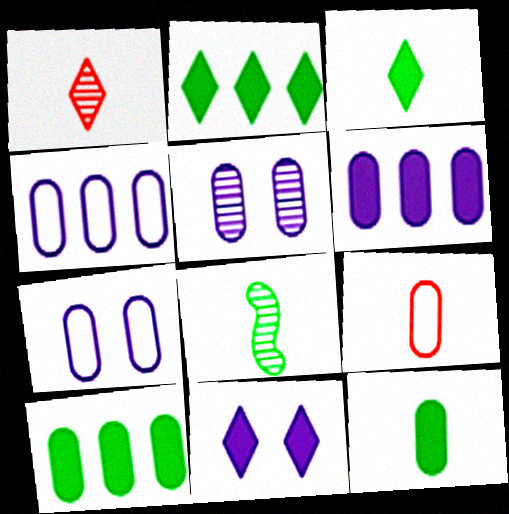[[5, 9, 10]]